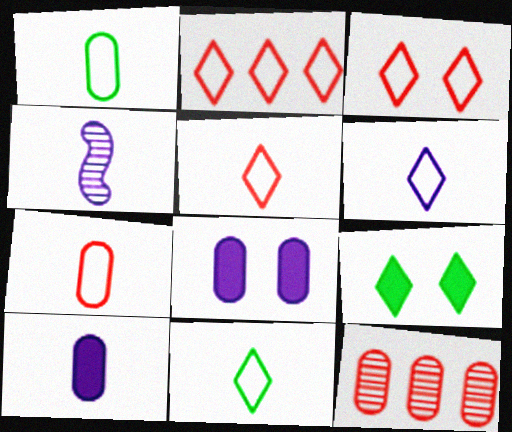[[1, 8, 12], 
[2, 3, 5], 
[4, 6, 10], 
[5, 6, 11]]